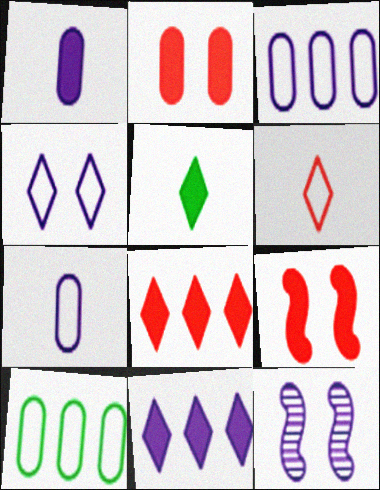[[7, 11, 12]]